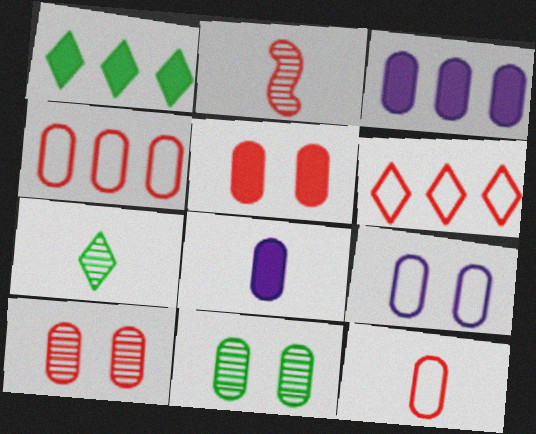[[1, 2, 9], 
[2, 5, 6], 
[3, 11, 12], 
[4, 8, 11], 
[5, 9, 11]]